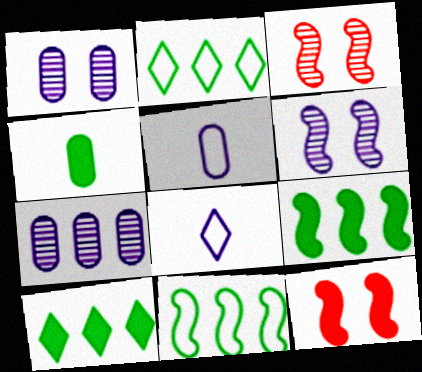[[3, 5, 10]]